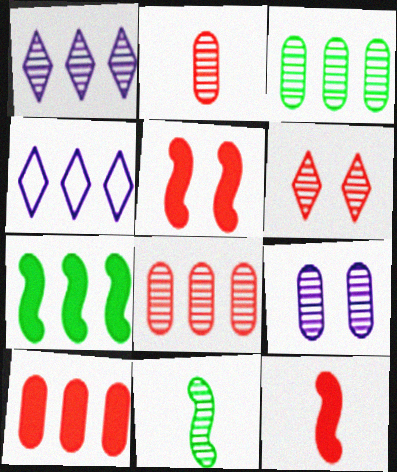[[2, 3, 9], 
[4, 7, 8]]